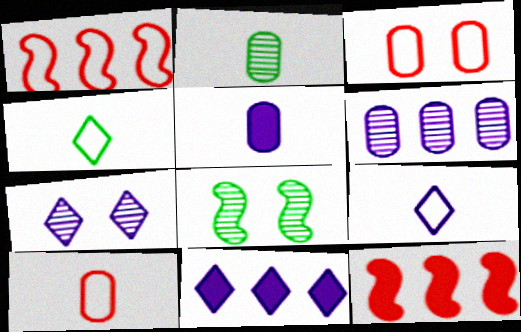[[2, 5, 10], 
[7, 9, 11], 
[8, 10, 11]]